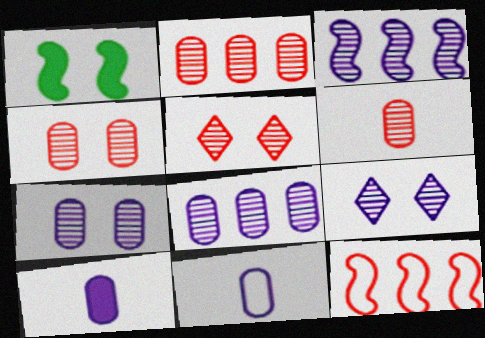[[2, 4, 6]]